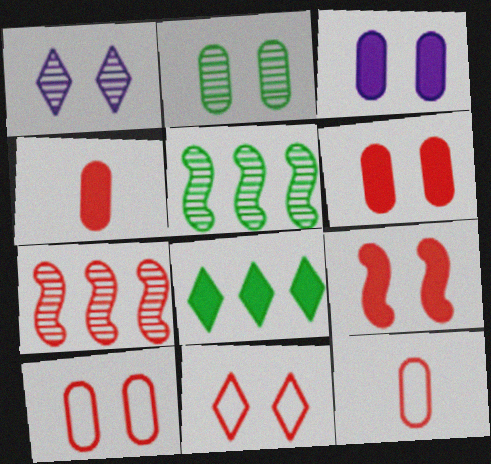[[2, 3, 10], 
[4, 7, 11]]